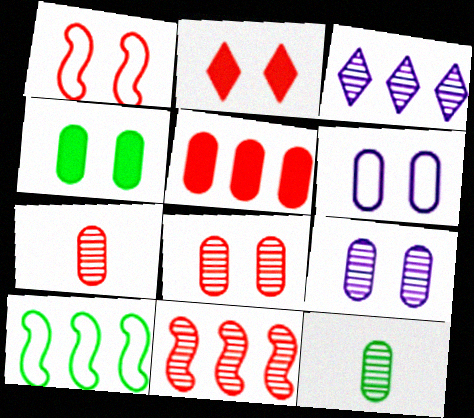[[1, 2, 8], 
[3, 5, 10], 
[4, 6, 8], 
[5, 6, 12]]